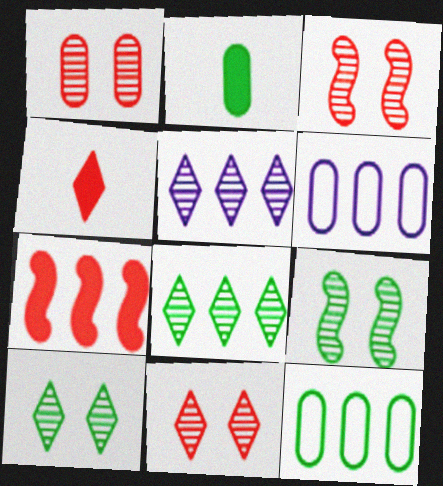[[1, 2, 6], 
[1, 3, 11], 
[4, 6, 9], 
[5, 7, 12], 
[6, 7, 8]]